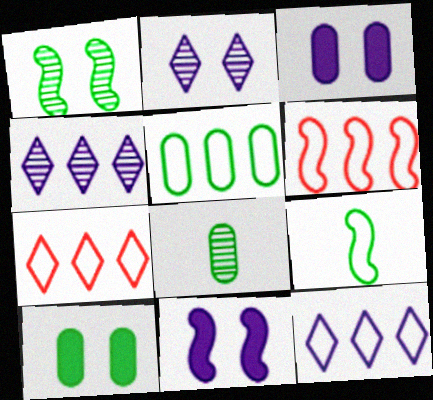[[5, 6, 12], 
[5, 8, 10], 
[7, 8, 11]]